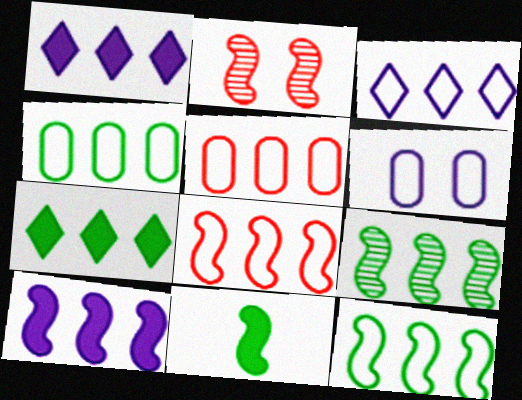[[1, 5, 9], 
[3, 4, 8], 
[3, 5, 12], 
[4, 7, 9], 
[8, 9, 10]]